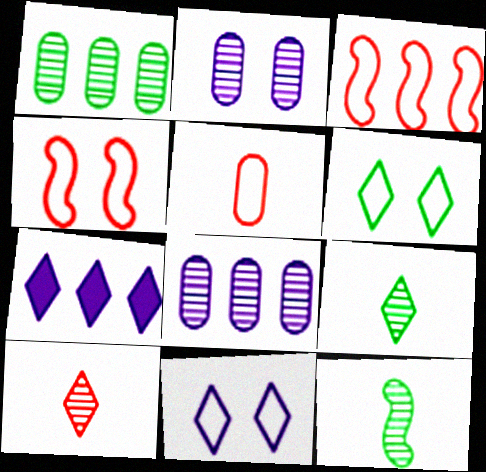[[1, 3, 7], 
[6, 7, 10]]